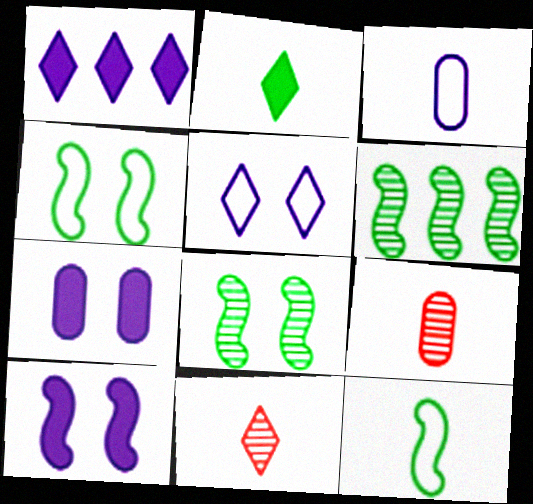[[1, 4, 9]]